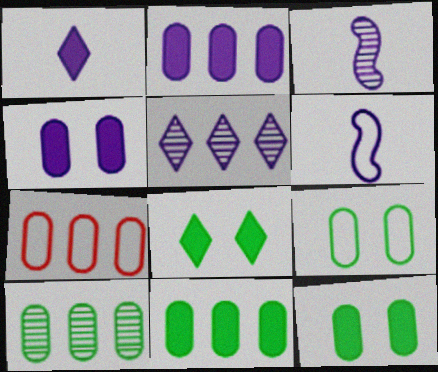[[2, 7, 10], 
[3, 7, 8], 
[4, 5, 6]]